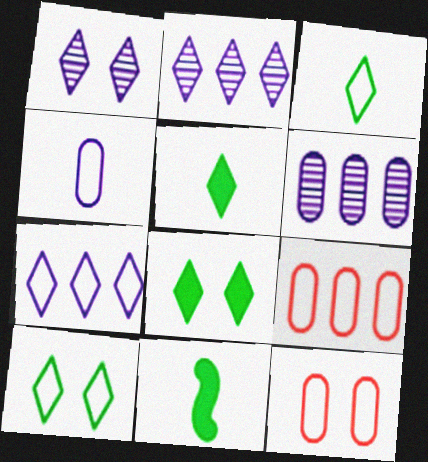[[1, 9, 11], 
[2, 11, 12]]